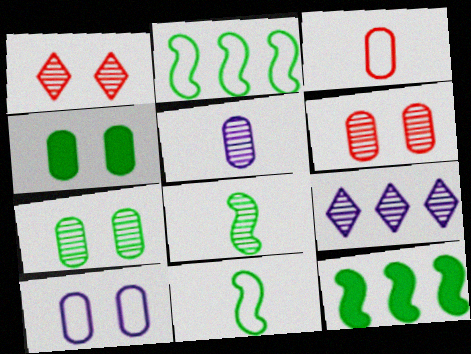[[4, 6, 10], 
[6, 8, 9]]